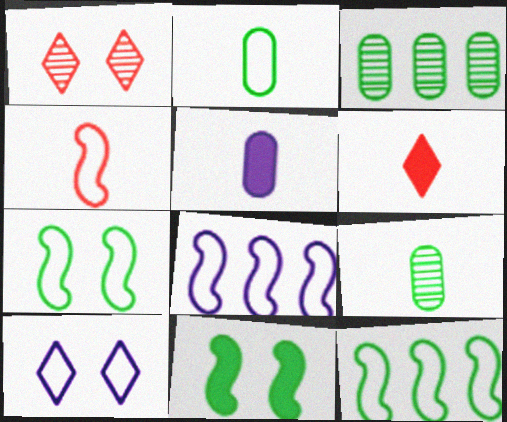[[1, 5, 12], 
[4, 7, 8]]